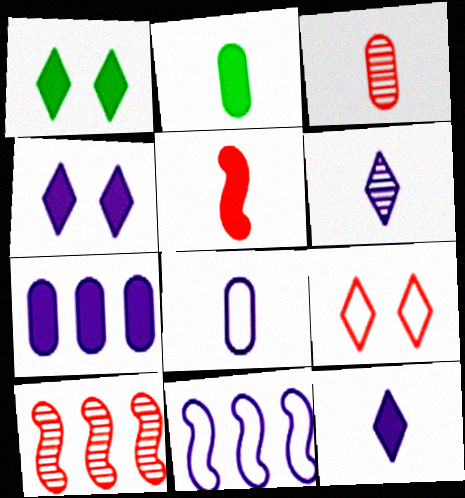[[1, 3, 11], 
[1, 5, 7], 
[1, 8, 10], 
[2, 3, 8], 
[2, 5, 12]]